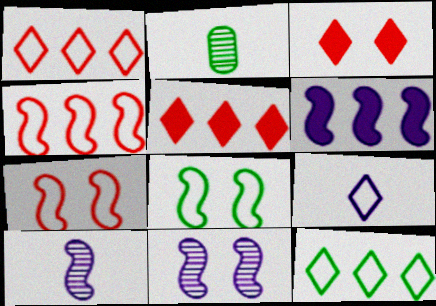[]